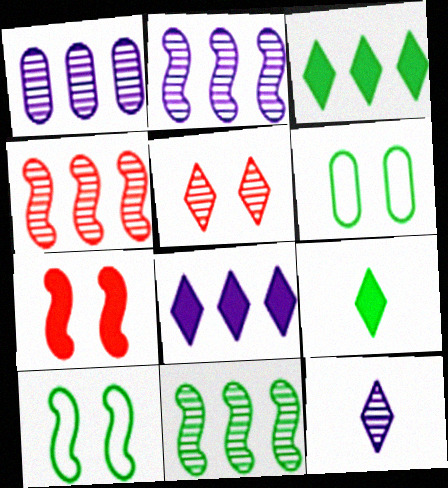[[2, 4, 11], 
[6, 9, 11]]